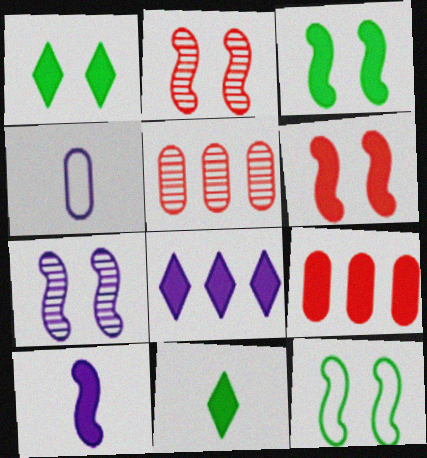[[1, 9, 10], 
[4, 7, 8], 
[6, 7, 12]]